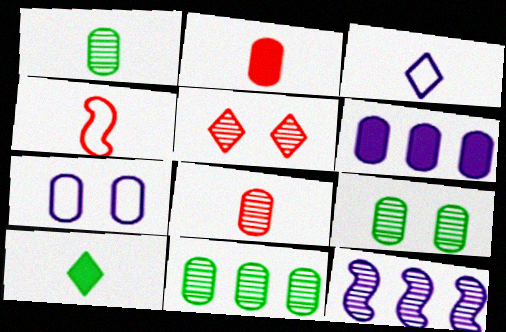[[1, 5, 12], 
[1, 9, 11], 
[2, 7, 11]]